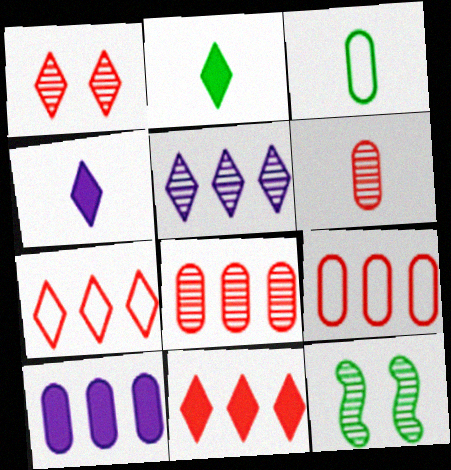[[4, 9, 12], 
[5, 6, 12]]